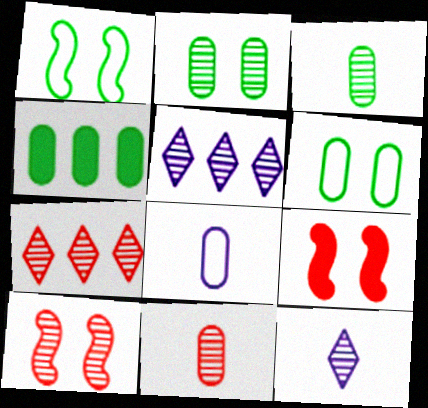[[3, 4, 6], 
[3, 5, 10], 
[7, 10, 11]]